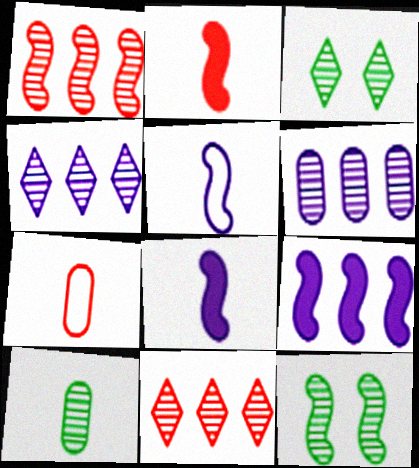[[3, 7, 9]]